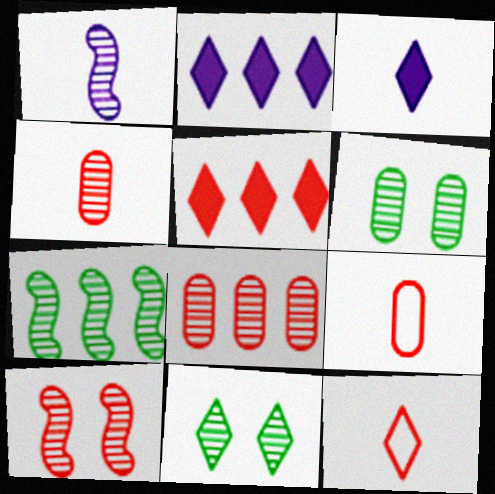[[1, 7, 10], 
[1, 8, 11], 
[2, 11, 12], 
[5, 9, 10]]